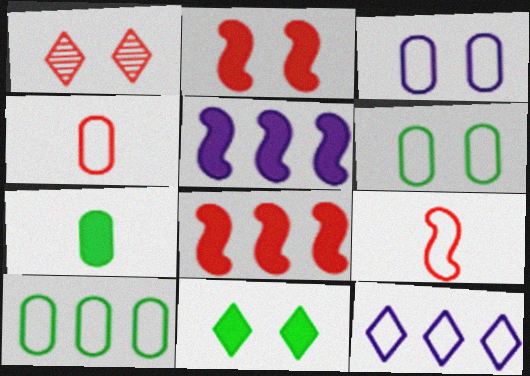[[1, 4, 8], 
[3, 4, 10], 
[6, 9, 12]]